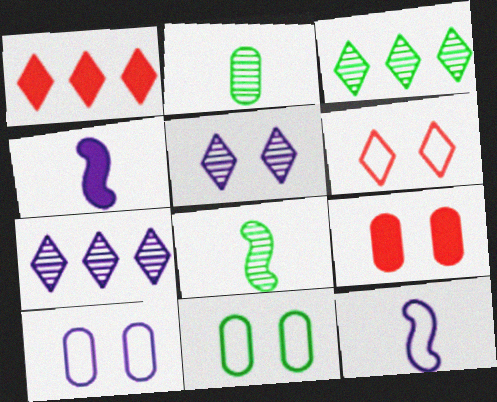[[1, 8, 10], 
[3, 9, 12], 
[4, 7, 10]]